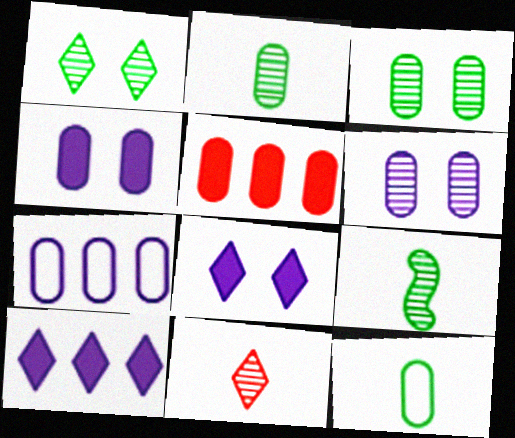[[5, 6, 12]]